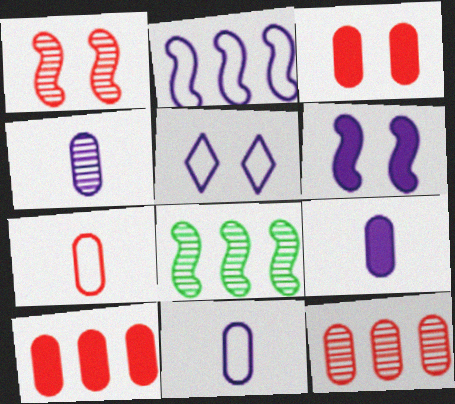[[2, 5, 11], 
[3, 7, 12], 
[4, 9, 11]]